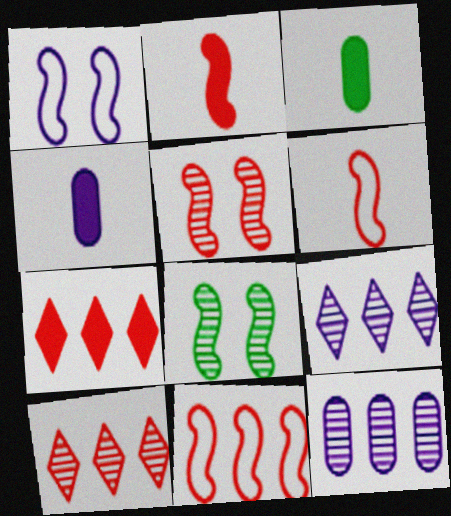[[1, 3, 10], 
[1, 4, 9], 
[2, 5, 11]]